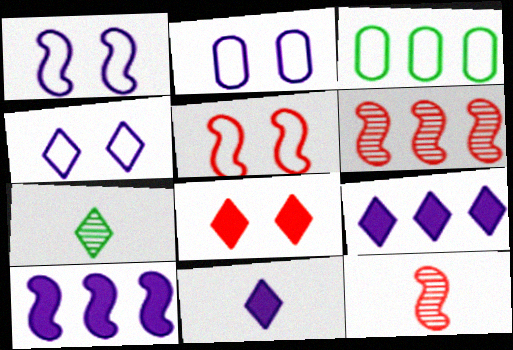[[1, 2, 4], 
[3, 6, 9]]